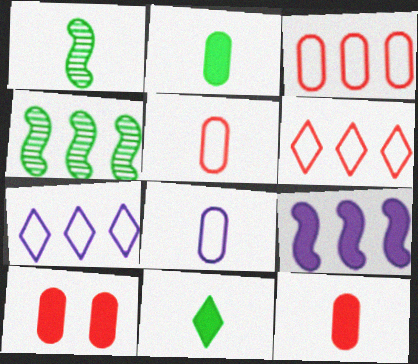[[1, 7, 10], 
[9, 10, 11]]